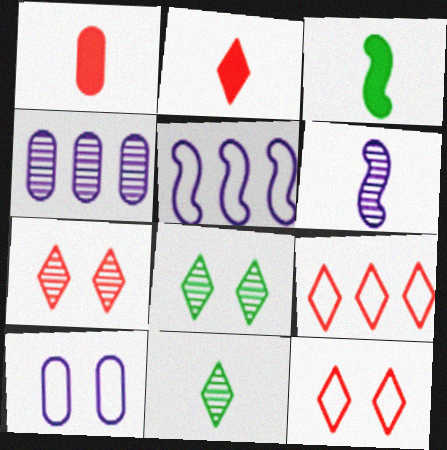[[1, 5, 8], 
[2, 7, 9], 
[3, 4, 12]]